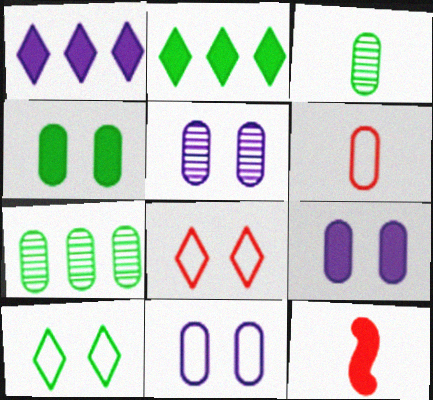[[1, 4, 12], 
[2, 9, 12], 
[5, 9, 11], 
[6, 7, 9]]